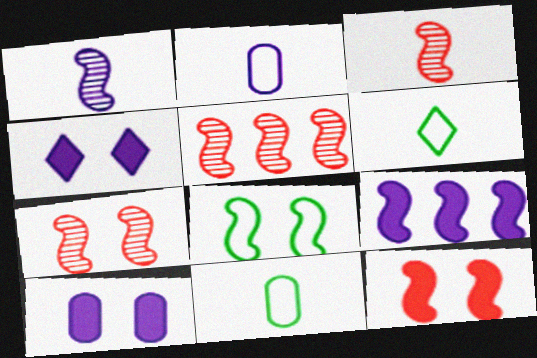[[3, 5, 7], 
[3, 8, 9], 
[4, 5, 11], 
[5, 6, 10]]